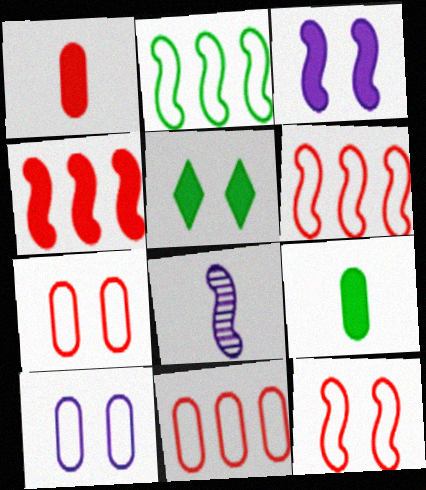[[5, 8, 11]]